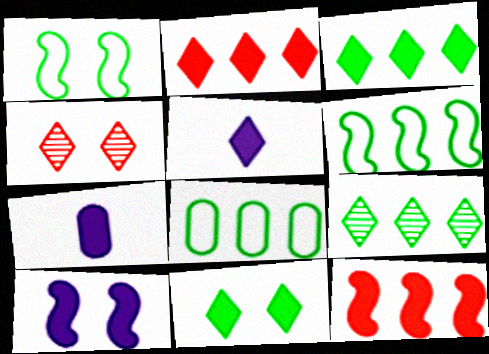[[2, 5, 11], 
[4, 6, 7], 
[7, 11, 12]]